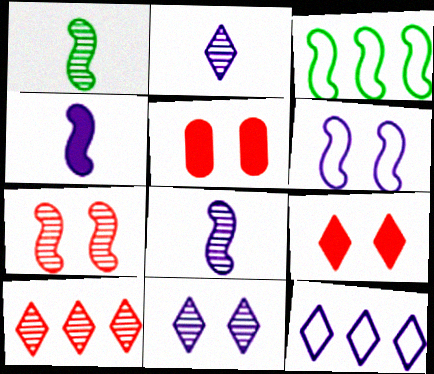[[1, 5, 12], 
[2, 3, 5], 
[3, 4, 7]]